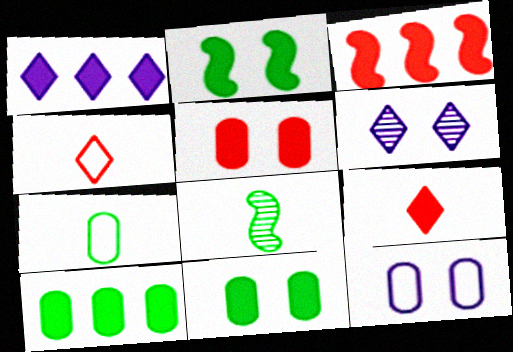[[1, 3, 10], 
[3, 5, 9], 
[3, 6, 7]]